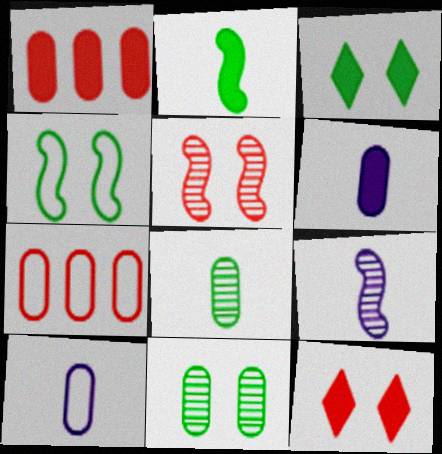[[1, 10, 11], 
[3, 4, 11], 
[3, 7, 9], 
[6, 7, 11]]